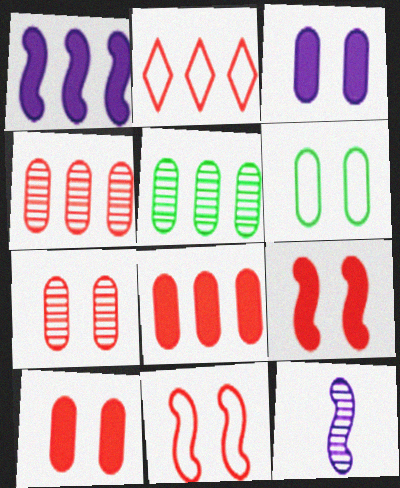[[1, 2, 5], 
[3, 6, 7]]